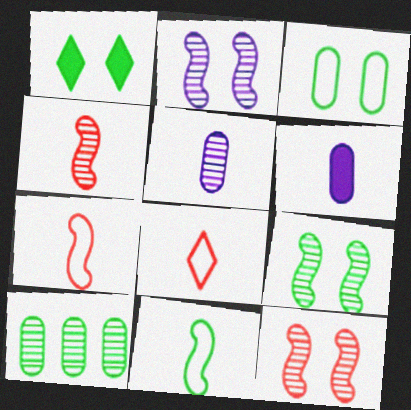[[1, 3, 9], 
[1, 10, 11], 
[2, 9, 12]]